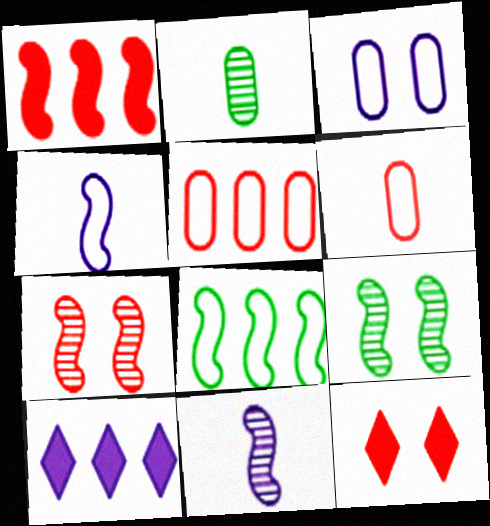[[1, 4, 9], 
[3, 9, 12], 
[3, 10, 11], 
[6, 9, 10]]